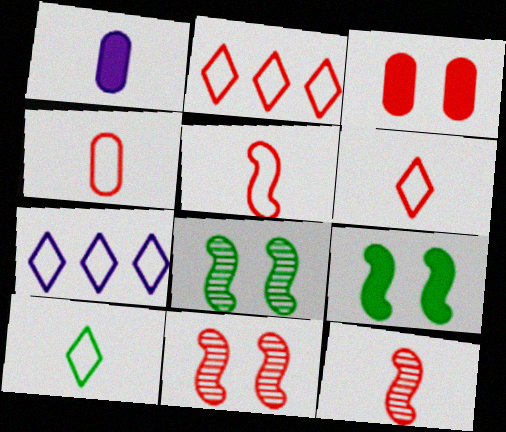[[1, 2, 8], 
[1, 10, 12], 
[2, 3, 12], 
[4, 5, 6]]